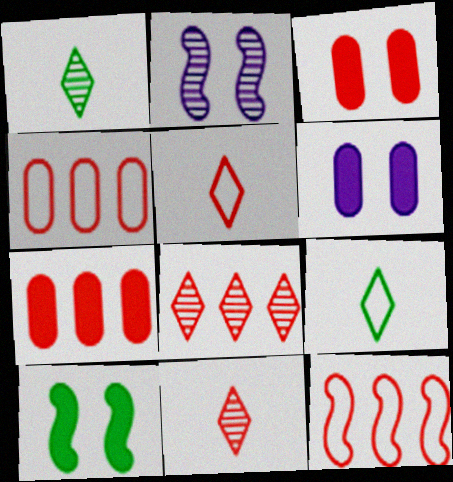[[1, 6, 12], 
[2, 7, 9], 
[3, 11, 12], 
[7, 8, 12]]